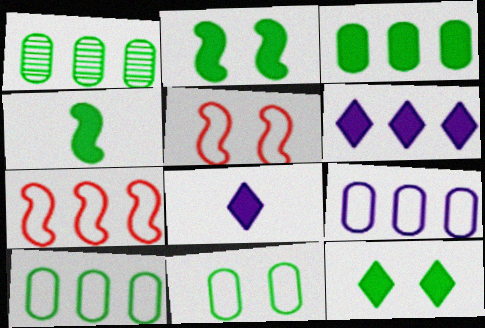[[1, 3, 10], 
[1, 5, 8], 
[1, 6, 7], 
[3, 4, 12]]